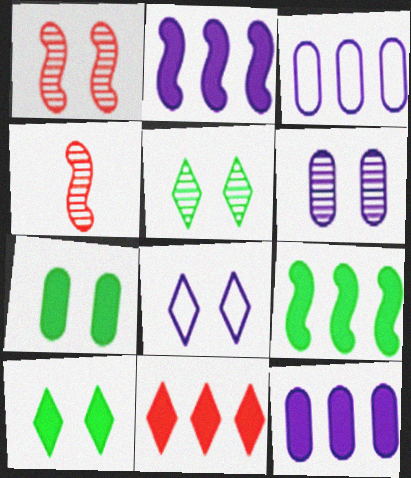[[1, 5, 6], 
[1, 7, 8], 
[3, 4, 10], 
[9, 11, 12]]